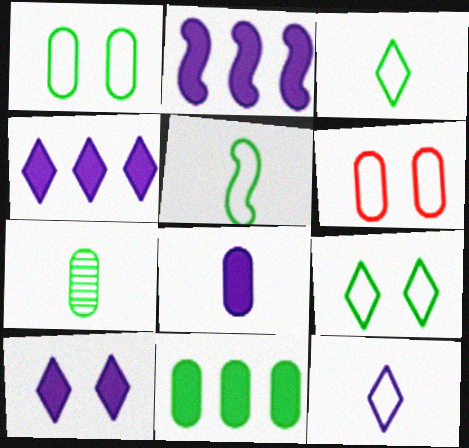[[1, 7, 11], 
[2, 8, 10]]